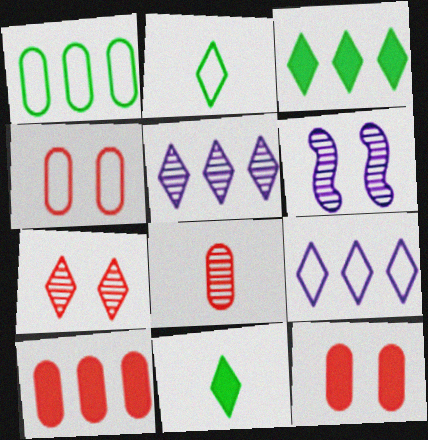[[2, 6, 10], 
[4, 8, 10], 
[7, 9, 11]]